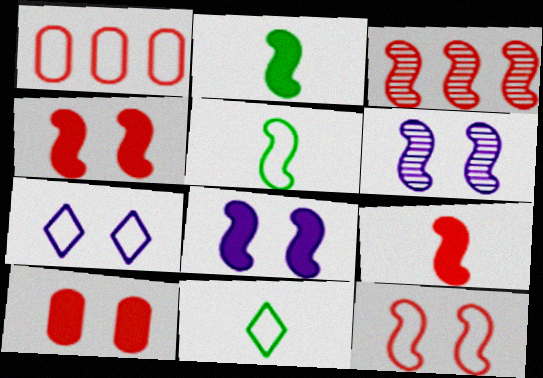[[1, 5, 7], 
[3, 5, 8], 
[3, 9, 12]]